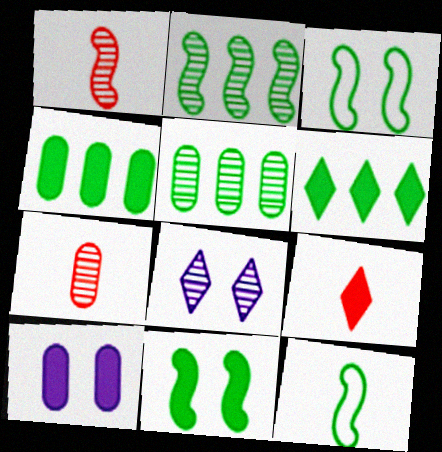[[1, 5, 8], 
[2, 7, 8], 
[2, 11, 12]]